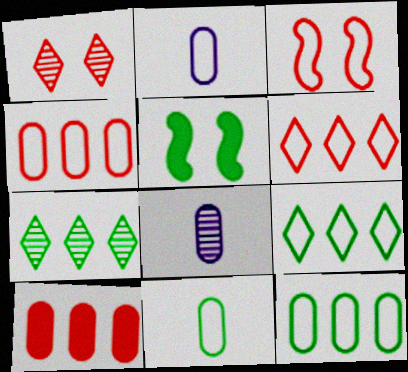[[2, 3, 9], 
[5, 6, 8], 
[5, 7, 11]]